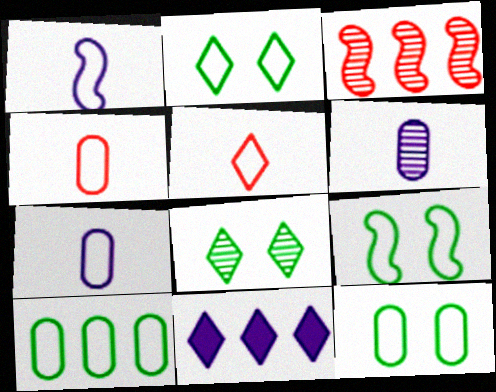[[2, 9, 12], 
[3, 6, 8], 
[3, 10, 11], 
[5, 8, 11]]